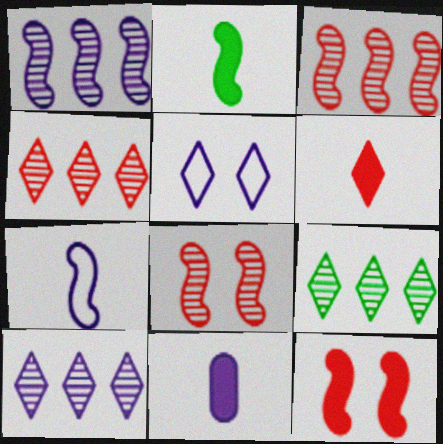[[1, 5, 11], 
[2, 6, 11], 
[4, 9, 10], 
[5, 6, 9]]